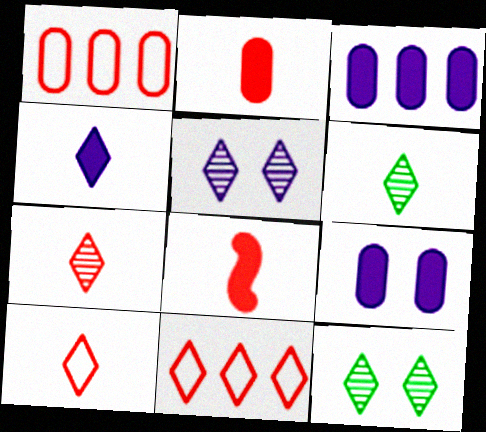[[4, 6, 10], 
[4, 11, 12]]